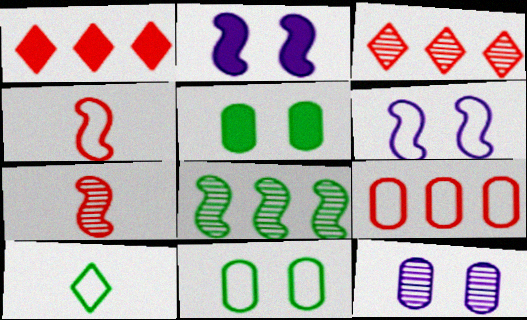[[2, 4, 8], 
[5, 8, 10], 
[6, 9, 10]]